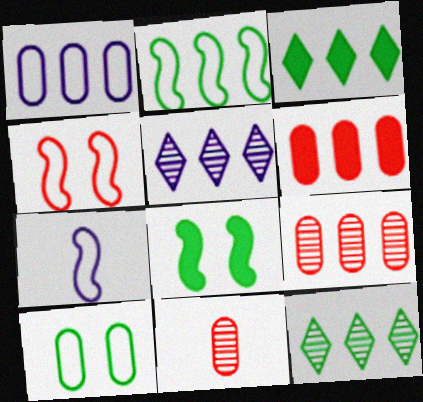[[2, 4, 7], 
[2, 5, 6]]